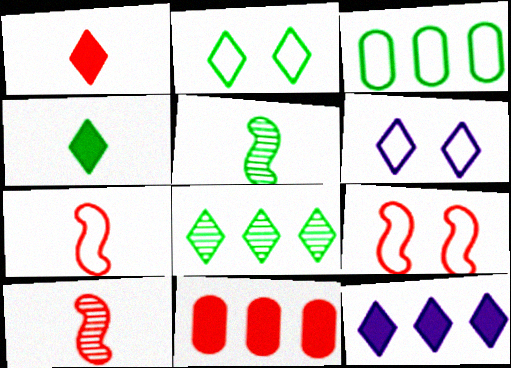[[1, 6, 8], 
[2, 4, 8], 
[3, 6, 7], 
[5, 6, 11]]